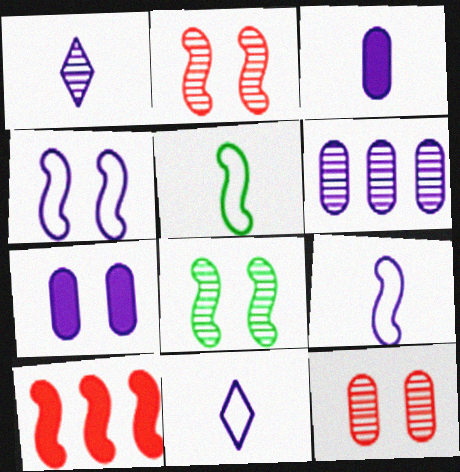[[1, 3, 9], 
[8, 9, 10]]